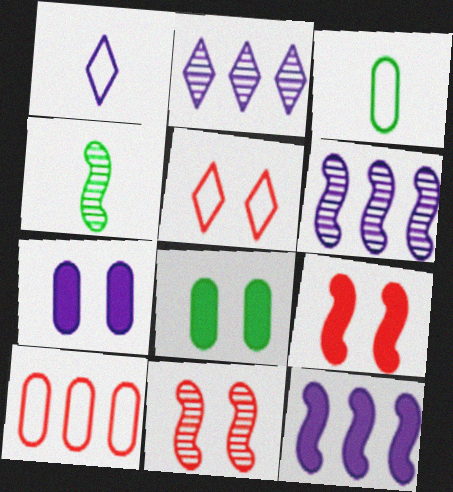[[1, 6, 7], 
[2, 3, 9], 
[4, 6, 11]]